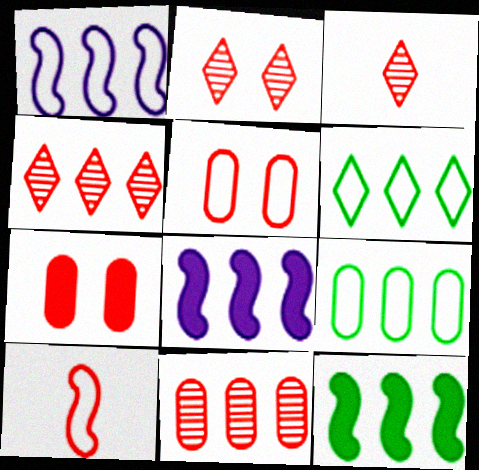[[2, 3, 4], 
[4, 7, 10], 
[4, 8, 9], 
[6, 8, 11]]